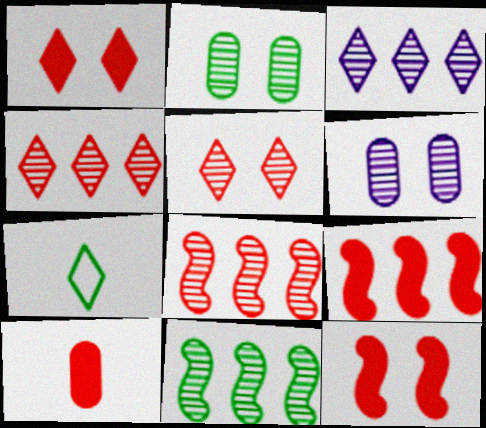[[1, 3, 7], 
[1, 9, 10], 
[6, 7, 9]]